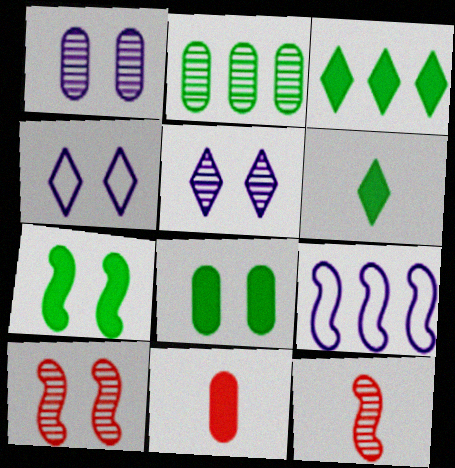[[2, 5, 12], 
[4, 8, 10], 
[7, 9, 12]]